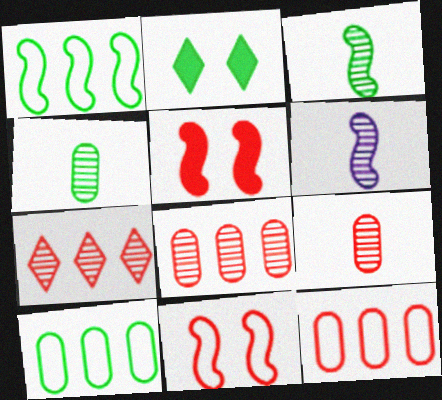[[1, 2, 4], 
[1, 5, 6], 
[2, 3, 10], 
[2, 6, 12]]